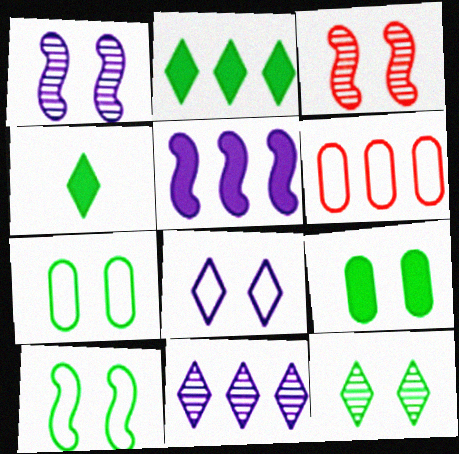[[1, 4, 6], 
[3, 8, 9], 
[9, 10, 12]]